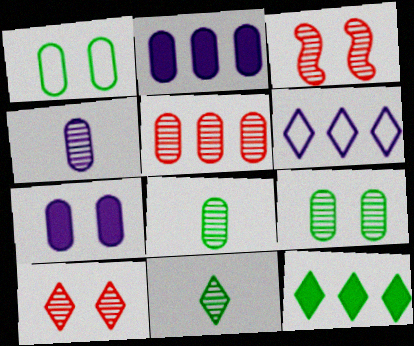[[4, 5, 9]]